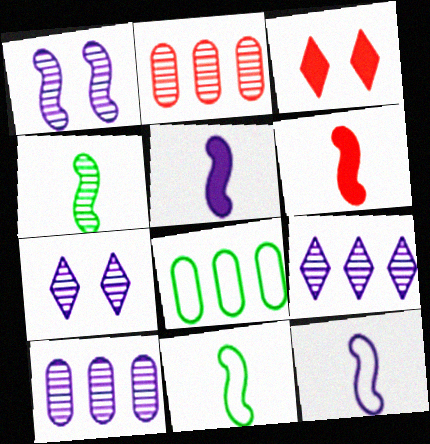[[2, 4, 7], 
[3, 10, 11], 
[4, 6, 12], 
[6, 7, 8]]